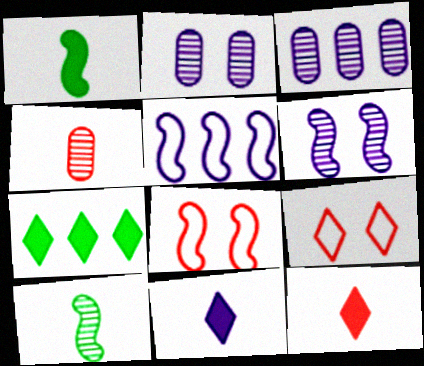[[1, 3, 9], 
[2, 5, 11]]